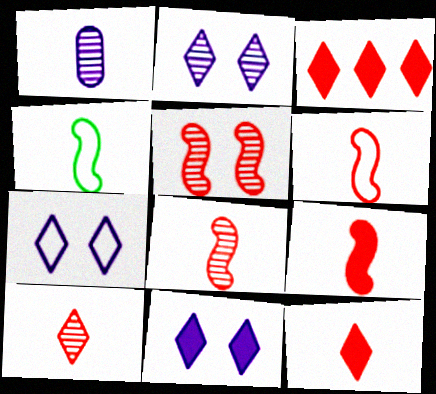[[1, 4, 12], 
[2, 7, 11], 
[6, 8, 9]]